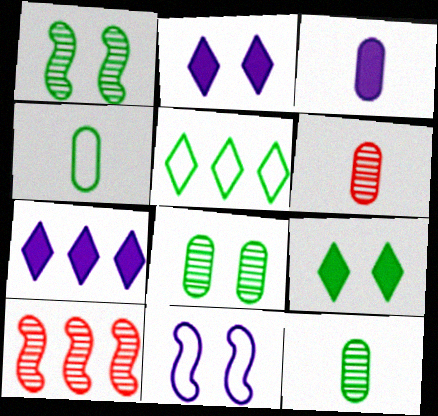[[2, 4, 10], 
[3, 4, 6]]